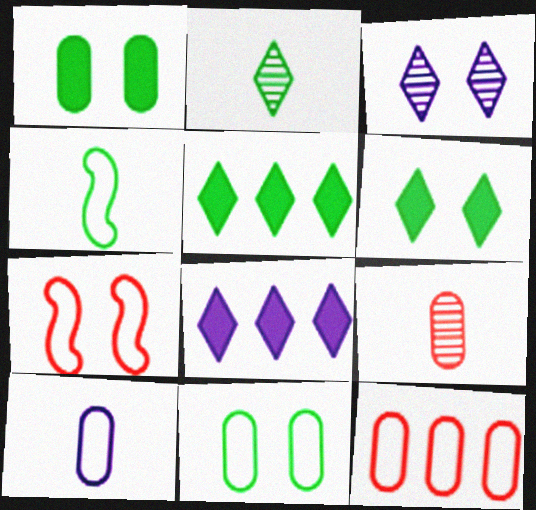[[1, 3, 7], 
[10, 11, 12]]